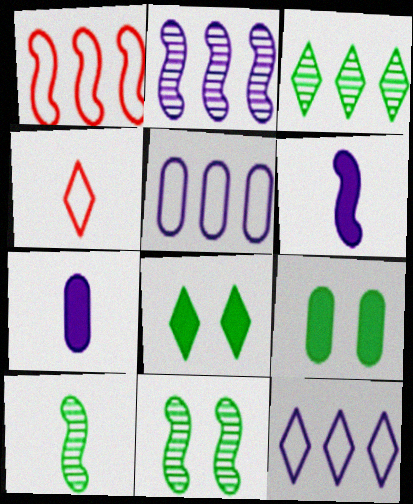[[1, 6, 11], 
[2, 4, 9], 
[4, 7, 10]]